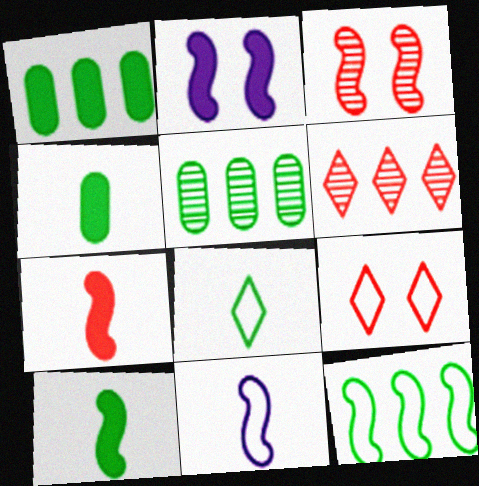[]